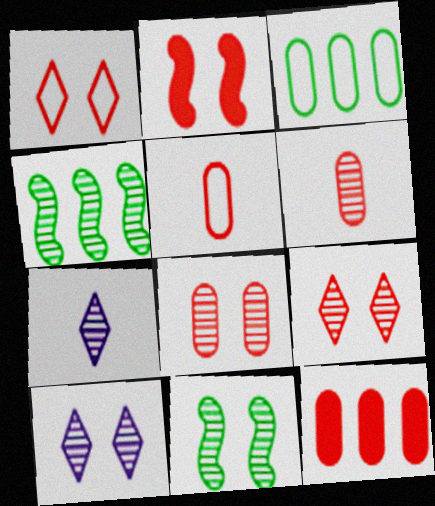[[1, 2, 8], 
[2, 3, 7], 
[4, 6, 10], 
[4, 7, 8], 
[5, 8, 12], 
[8, 10, 11]]